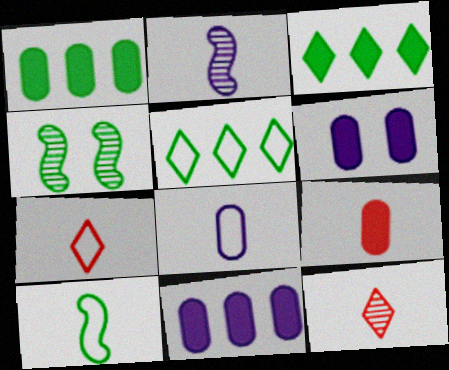[[1, 6, 9], 
[4, 7, 11], 
[7, 8, 10]]